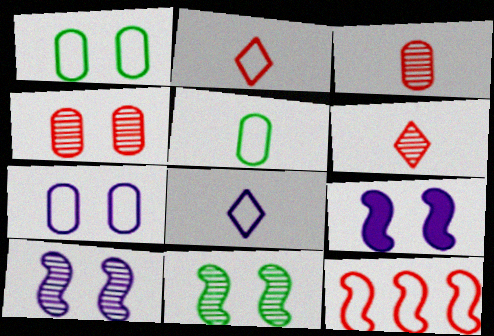[[1, 8, 12]]